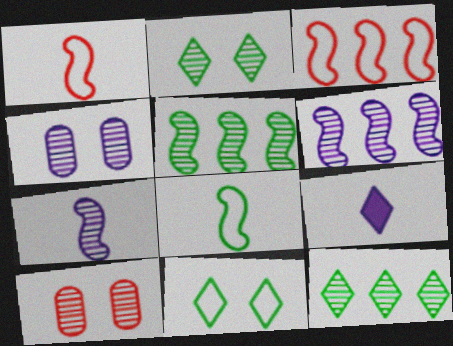[[7, 10, 12]]